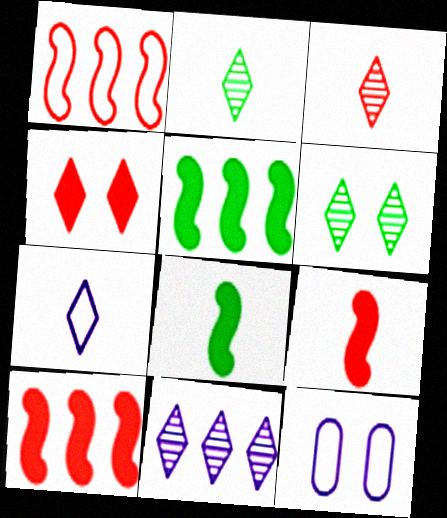[[2, 10, 12], 
[3, 5, 12], 
[3, 6, 11]]